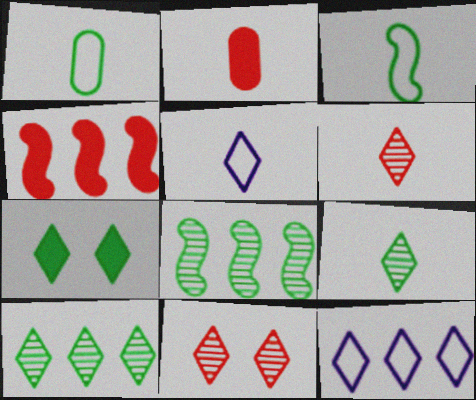[[1, 7, 8], 
[6, 7, 12]]